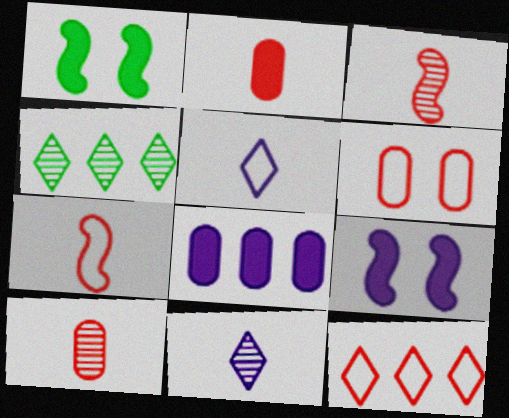[[6, 7, 12]]